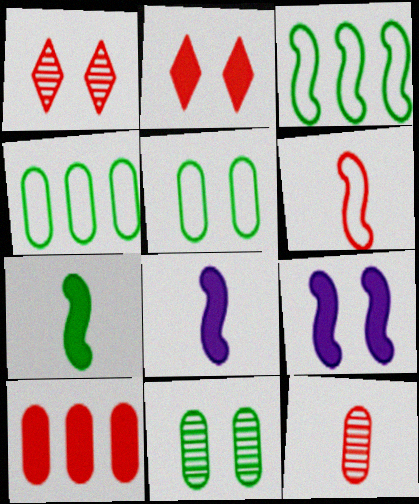[[1, 4, 8], 
[1, 5, 9], 
[1, 6, 10]]